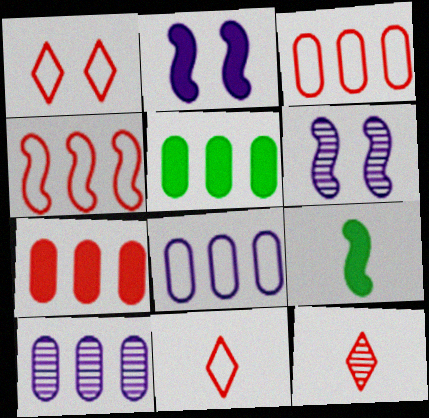[[1, 9, 10], 
[3, 5, 10], 
[4, 6, 9], 
[5, 6, 11]]